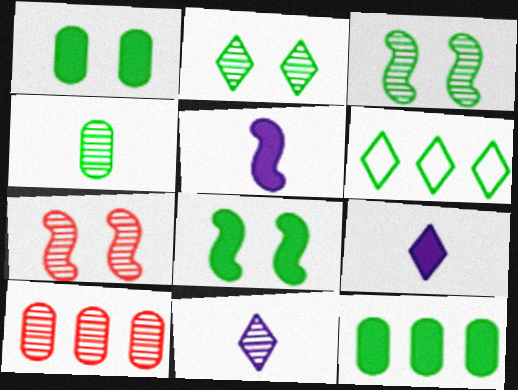[[3, 10, 11], 
[4, 6, 8]]